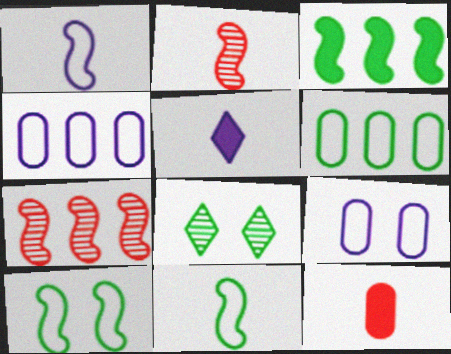[]